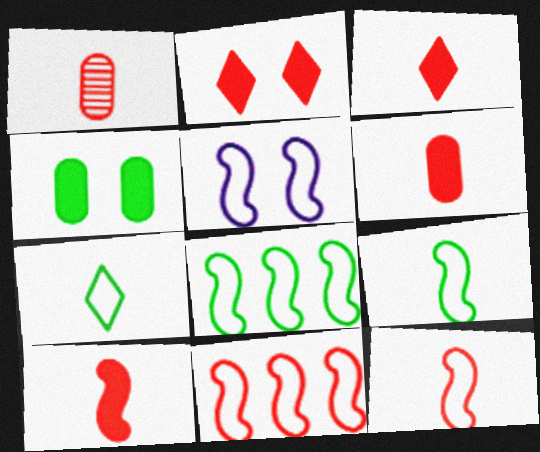[[1, 2, 11], 
[1, 3, 12], 
[3, 6, 10], 
[5, 8, 12], 
[5, 9, 11]]